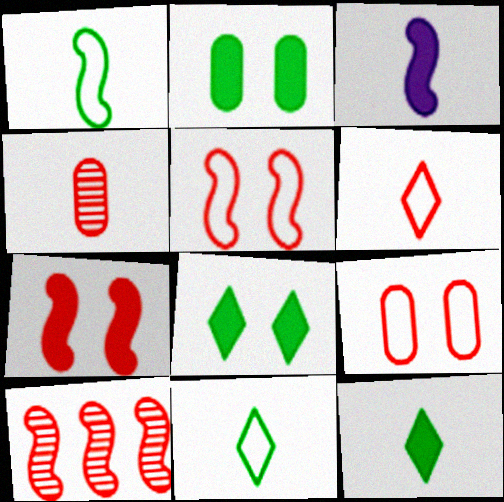[[3, 4, 11]]